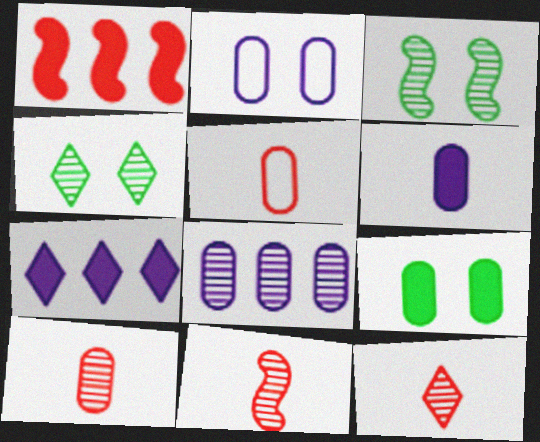[[2, 6, 8], 
[3, 5, 7], 
[3, 8, 12], 
[4, 8, 11], 
[5, 8, 9], 
[10, 11, 12]]